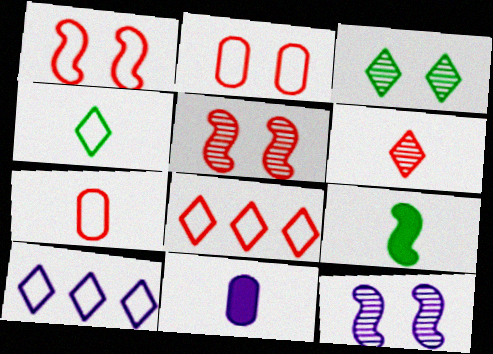[[1, 7, 8], 
[10, 11, 12]]